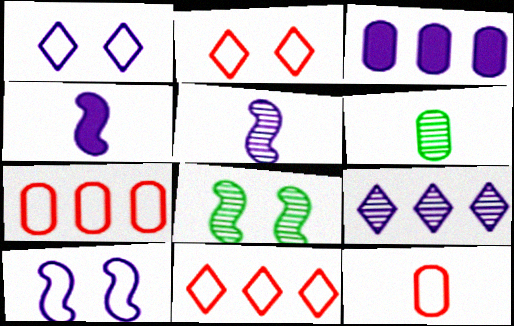[[1, 3, 5]]